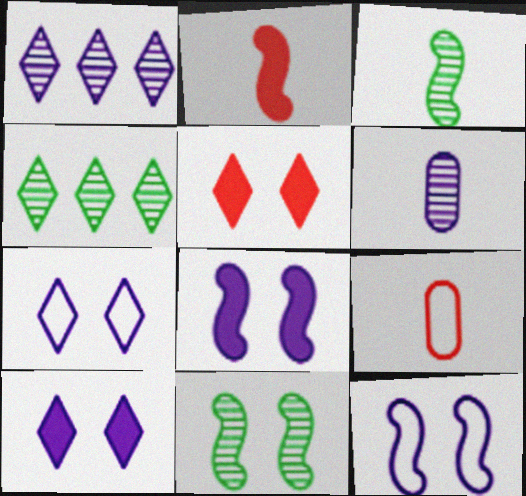[[4, 8, 9]]